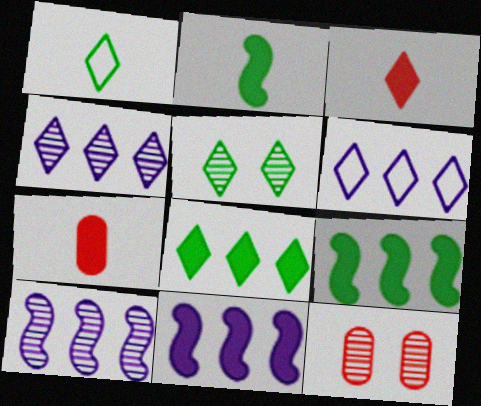[[1, 5, 8], 
[1, 11, 12], 
[2, 6, 12], 
[3, 5, 6]]